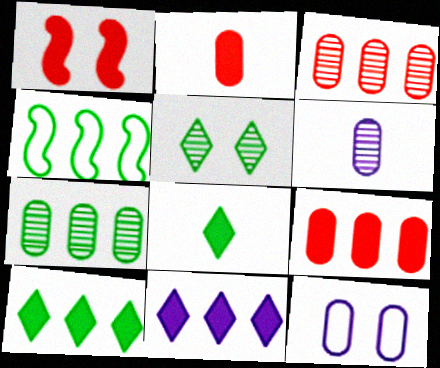[[1, 5, 12], 
[2, 7, 12], 
[3, 4, 11], 
[4, 7, 10]]